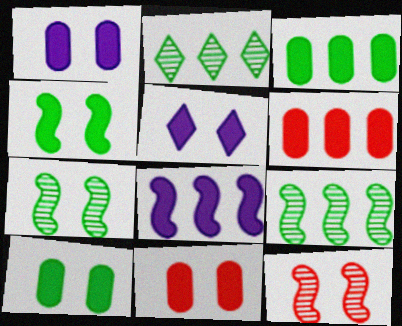[[1, 10, 11], 
[4, 5, 11]]